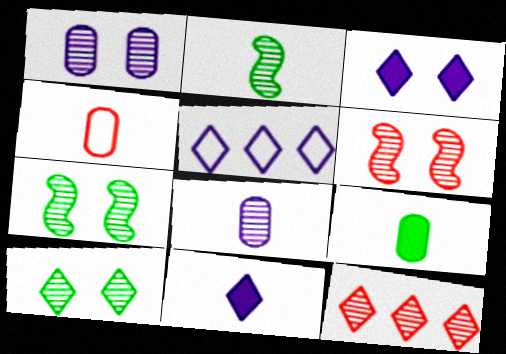[[1, 2, 12], 
[1, 6, 10], 
[2, 4, 11], 
[4, 8, 9], 
[5, 6, 9], 
[7, 8, 12]]